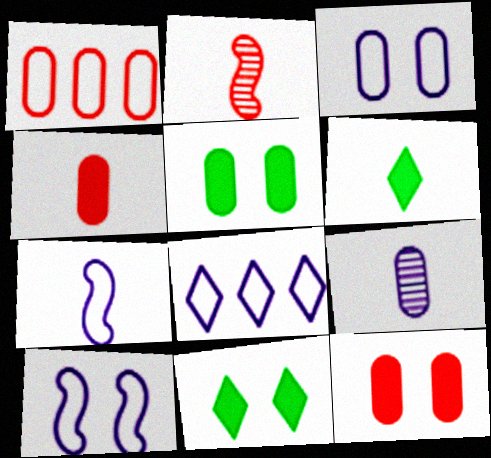[[1, 5, 9], 
[2, 5, 8], 
[3, 7, 8]]